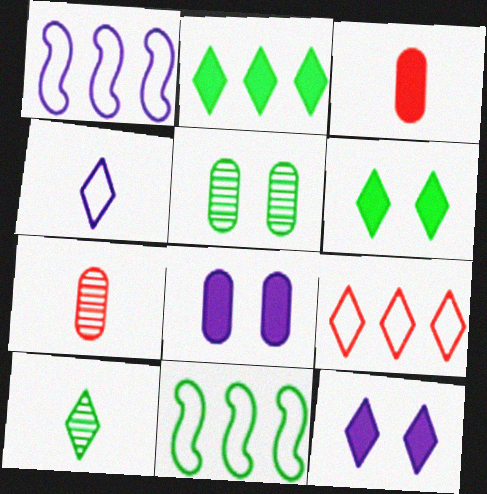[[1, 6, 7], 
[7, 11, 12], 
[9, 10, 12]]